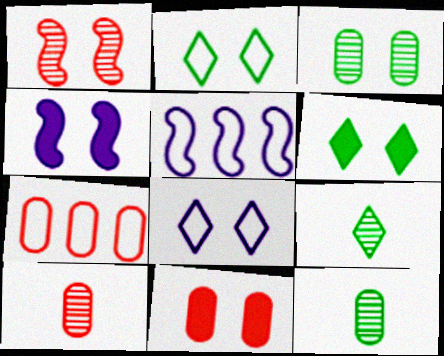[[4, 6, 11], 
[4, 7, 9], 
[5, 6, 10], 
[5, 9, 11], 
[7, 10, 11]]